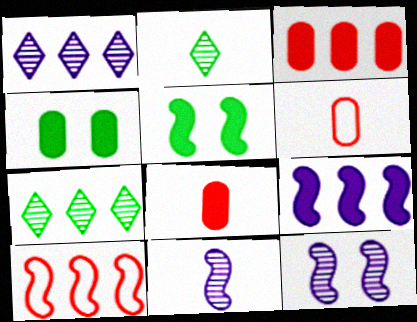[[1, 5, 6], 
[5, 10, 11]]